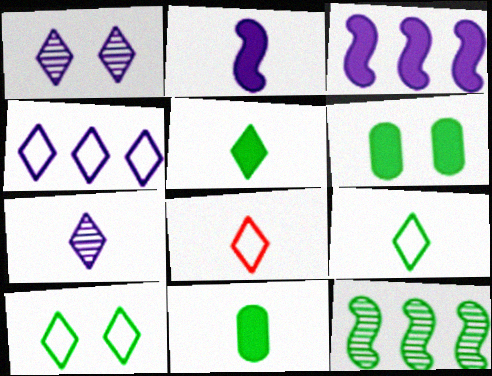[[4, 8, 10], 
[5, 7, 8], 
[6, 9, 12], 
[10, 11, 12]]